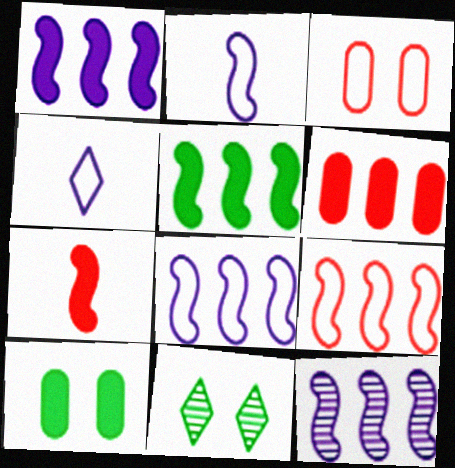[[1, 8, 12], 
[2, 6, 11], 
[5, 9, 12]]